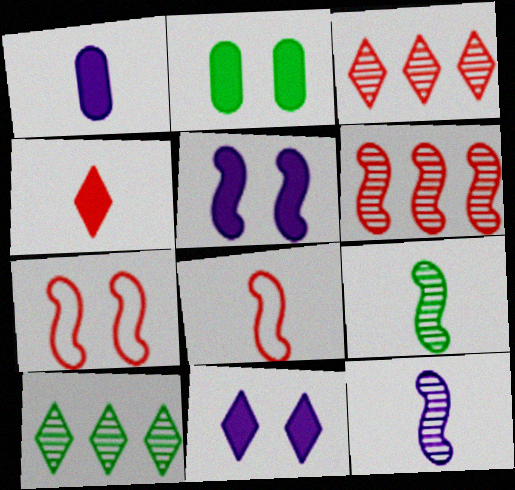[[1, 7, 10]]